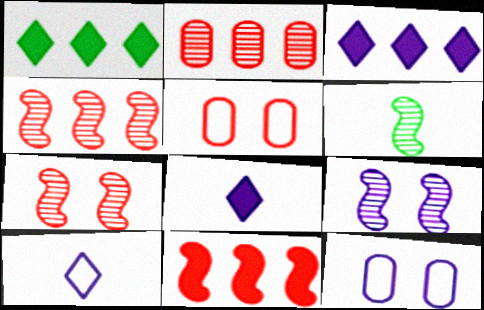[[3, 5, 6], 
[4, 6, 9]]